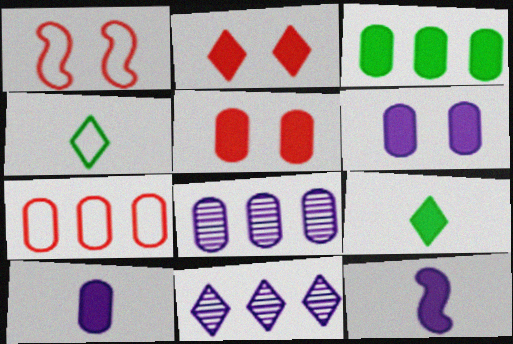[[1, 8, 9], 
[2, 3, 12], 
[2, 4, 11], 
[3, 5, 10], 
[3, 7, 8]]